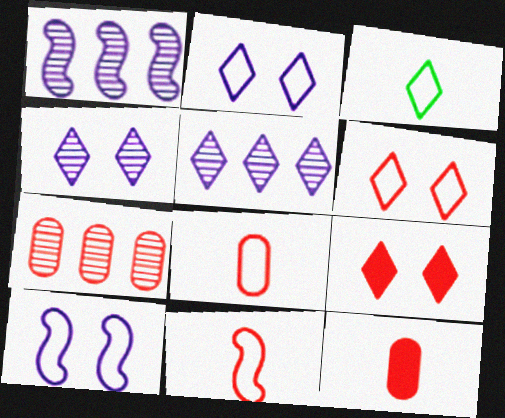[[3, 5, 9], 
[7, 9, 11]]